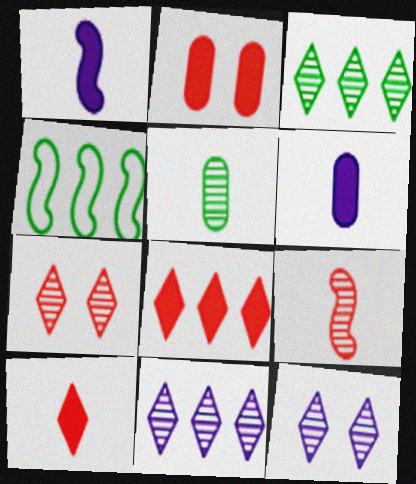[[4, 6, 7]]